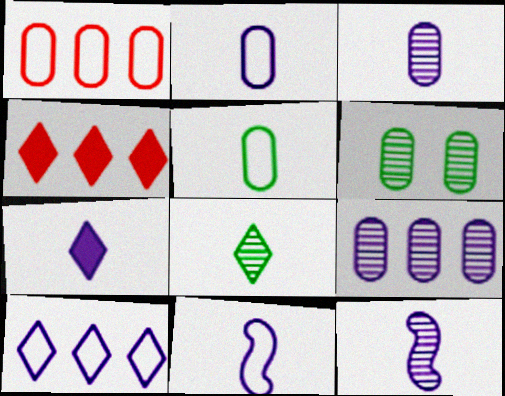[[2, 7, 12], 
[3, 7, 11], 
[4, 6, 11]]